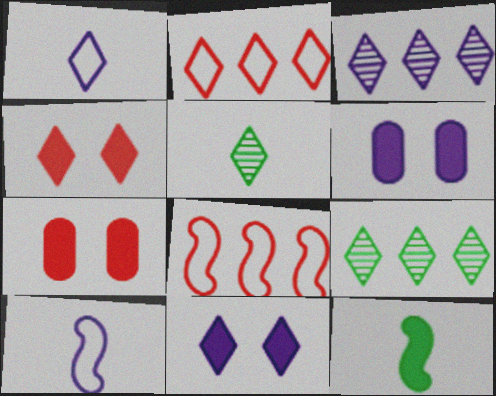[[1, 3, 11], 
[1, 4, 9], 
[2, 5, 11], 
[3, 6, 10], 
[5, 6, 8], 
[7, 9, 10]]